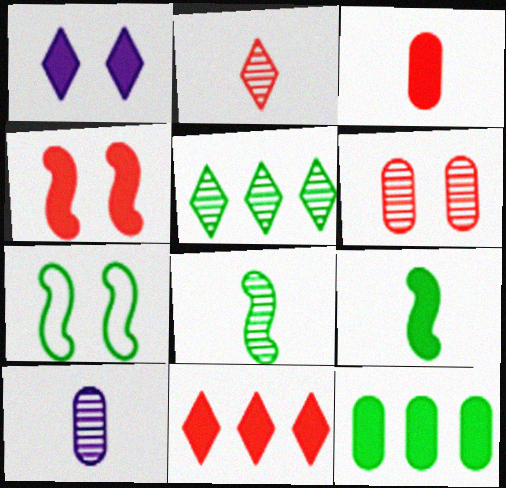[[1, 6, 7], 
[2, 8, 10], 
[3, 4, 11], 
[7, 10, 11]]